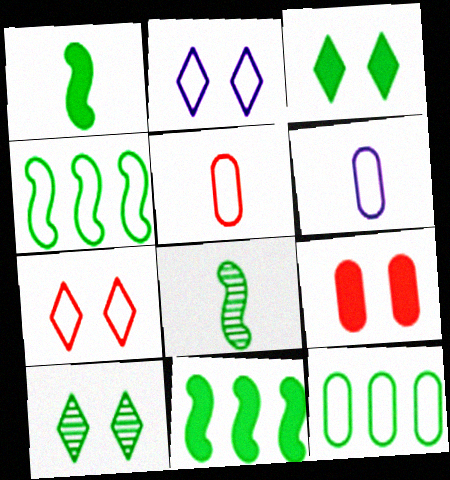[[1, 10, 12], 
[2, 4, 5], 
[3, 8, 12], 
[4, 6, 7]]